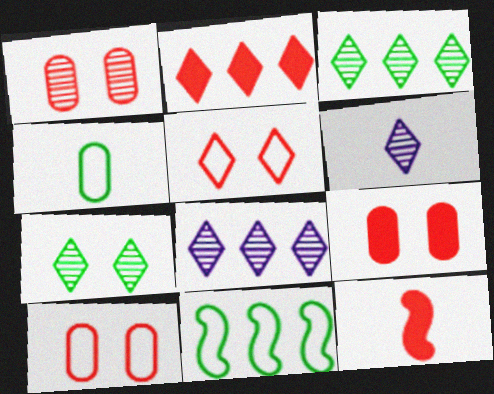[[1, 9, 10], 
[2, 9, 12], 
[4, 6, 12], 
[6, 9, 11]]